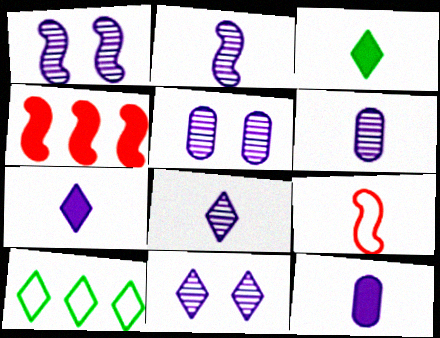[[1, 5, 11], 
[2, 6, 8], 
[3, 6, 9]]